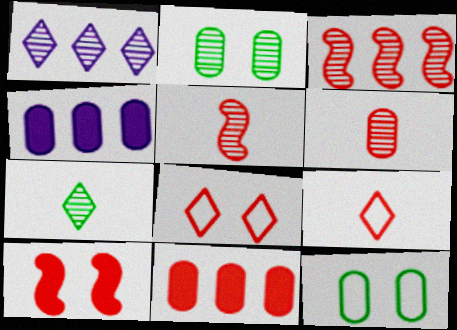[[1, 2, 5], 
[4, 6, 12], 
[5, 8, 11]]